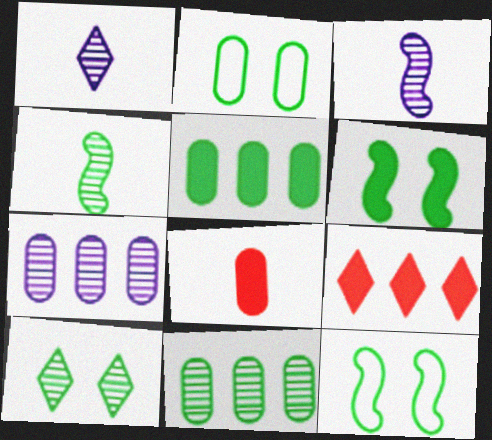[[2, 3, 9], 
[2, 6, 10], 
[2, 7, 8], 
[4, 10, 11]]